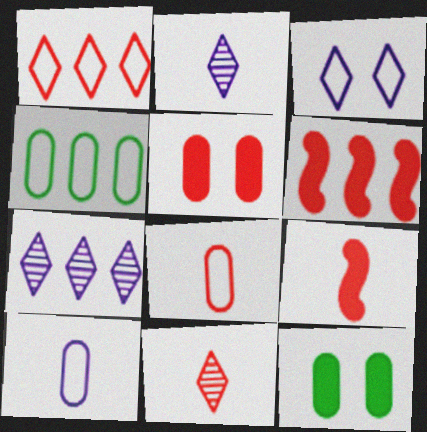[[4, 6, 7], 
[8, 9, 11]]